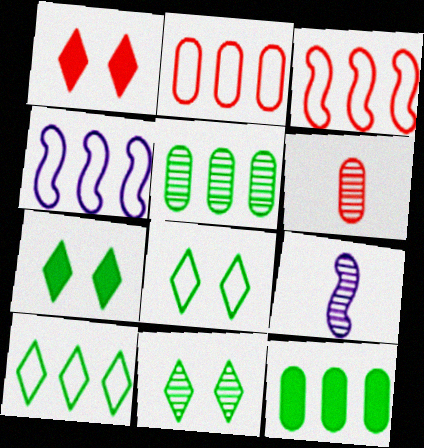[[1, 3, 6], 
[2, 4, 10], 
[2, 7, 9], 
[4, 6, 7], 
[7, 8, 11]]